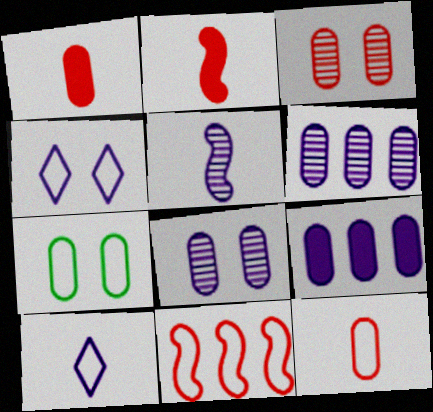[[1, 6, 7], 
[4, 5, 9], 
[7, 10, 11]]